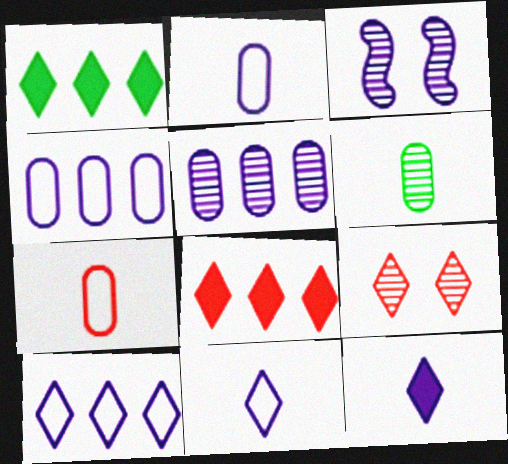[[1, 3, 7], 
[1, 9, 11], 
[3, 4, 12]]